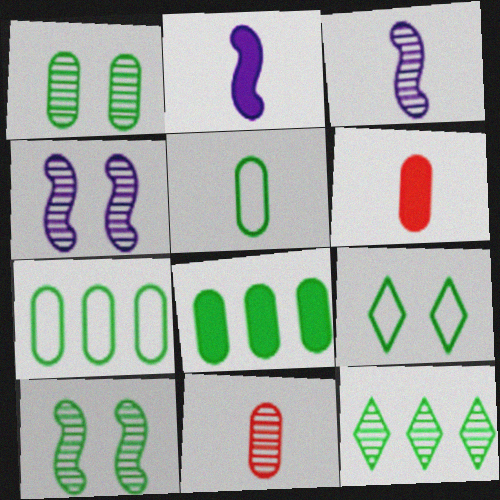[[1, 5, 8], 
[4, 11, 12]]